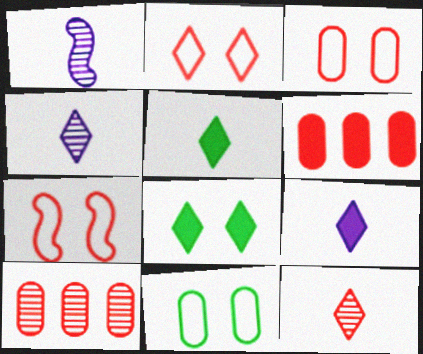[[2, 3, 7], 
[6, 7, 12]]